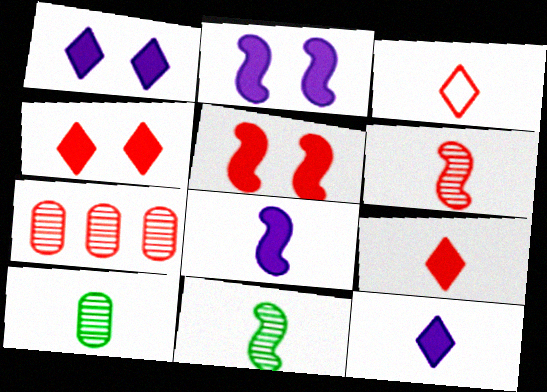[[3, 5, 7], 
[3, 8, 10]]